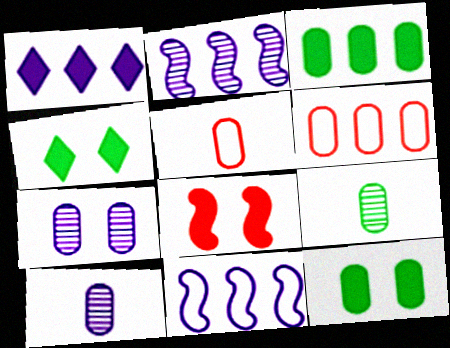[[2, 4, 5], 
[3, 5, 7], 
[6, 10, 12]]